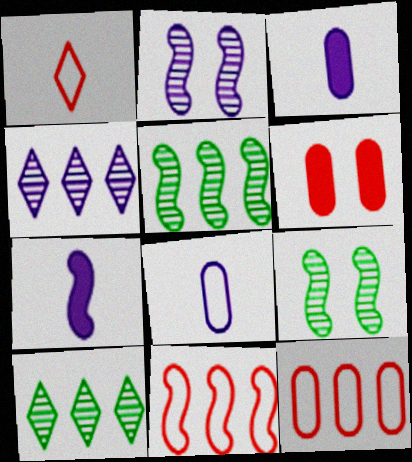[[7, 9, 11]]